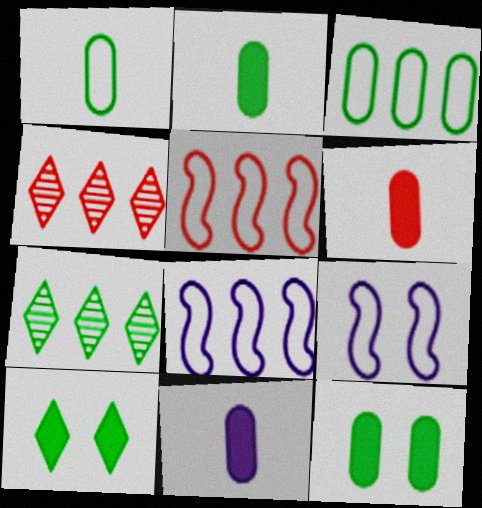[[2, 4, 9], 
[2, 6, 11], 
[6, 7, 9]]